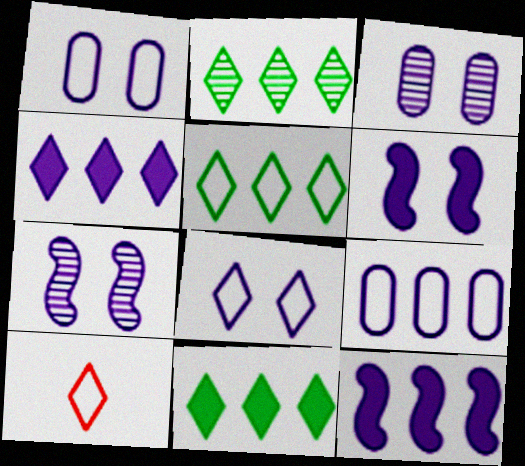[[2, 5, 11], 
[3, 6, 8], 
[5, 8, 10]]